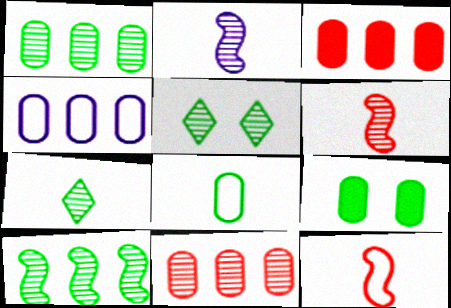[[1, 3, 4], 
[1, 8, 9], 
[2, 5, 11]]